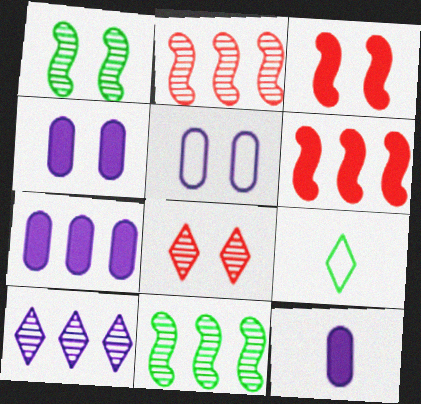[[2, 4, 9], 
[4, 7, 12]]